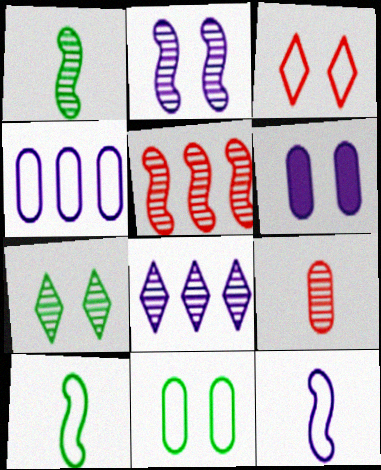[[1, 2, 5], 
[3, 4, 10], 
[6, 8, 12]]